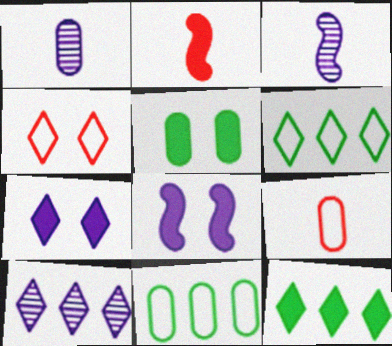[]